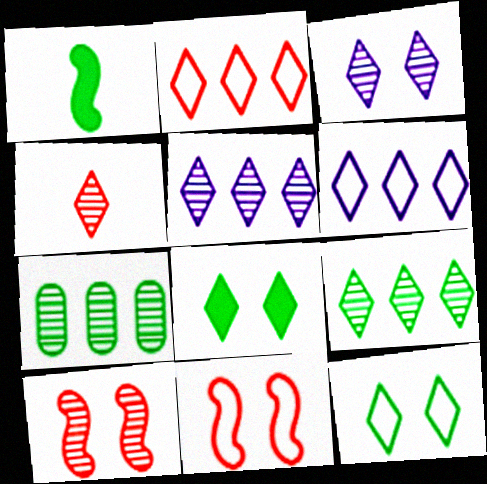[[1, 7, 12], 
[3, 4, 9], 
[4, 6, 8]]